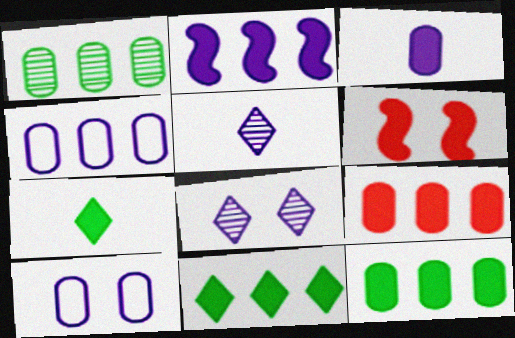[[1, 4, 9], 
[2, 5, 10], 
[2, 9, 11], 
[3, 6, 11]]